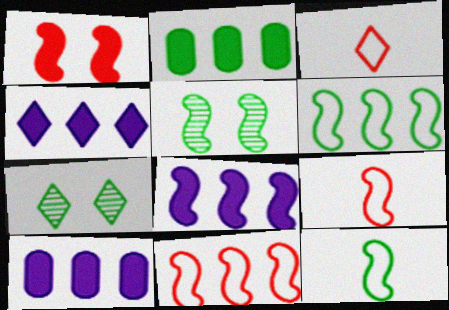[[2, 7, 12], 
[3, 4, 7], 
[3, 5, 10], 
[4, 8, 10], 
[5, 8, 9], 
[7, 9, 10]]